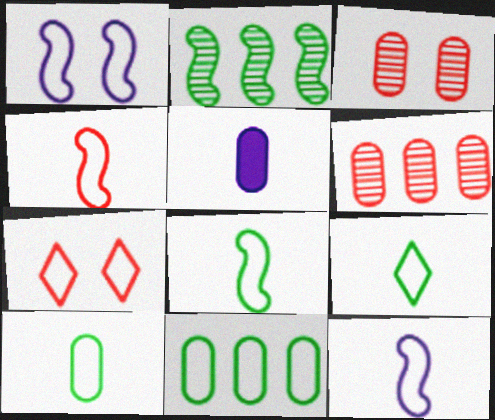[[2, 5, 7], 
[3, 5, 11], 
[4, 8, 12], 
[7, 11, 12], 
[8, 9, 10]]